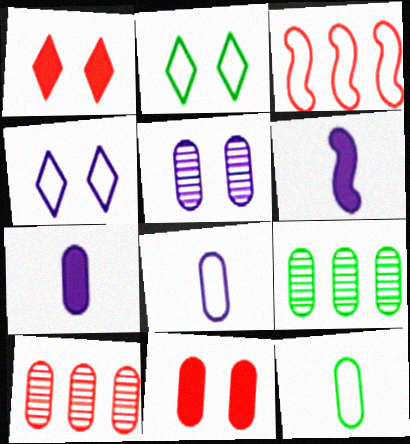[[2, 3, 8], 
[2, 6, 10], 
[3, 4, 12], 
[8, 9, 11]]